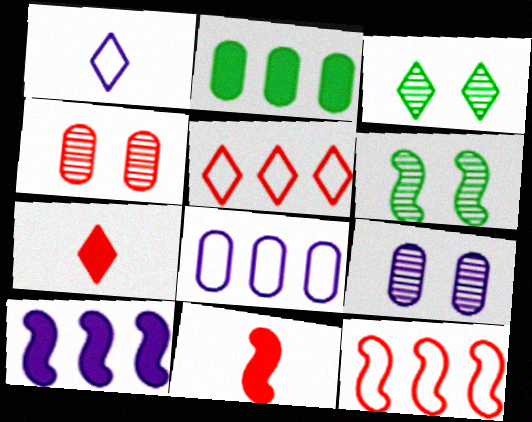[[1, 9, 10], 
[3, 8, 11], 
[4, 5, 11], 
[4, 7, 12], 
[6, 7, 8]]